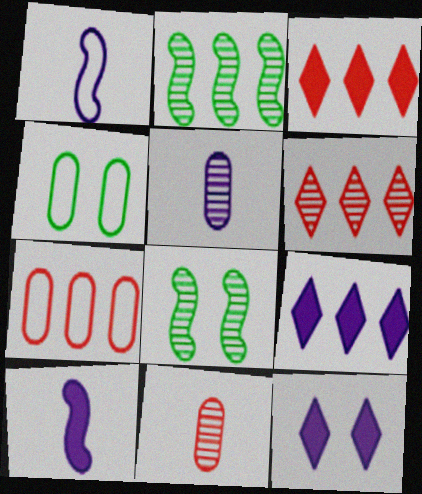[[2, 7, 9], 
[4, 6, 10], 
[5, 6, 8]]